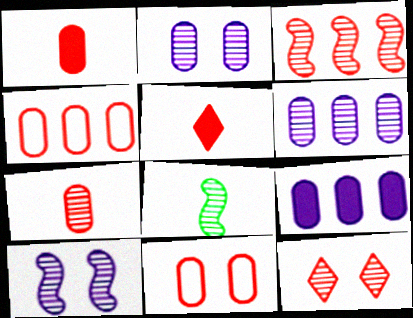[[3, 5, 11], 
[3, 7, 12], 
[3, 8, 10], 
[6, 8, 12]]